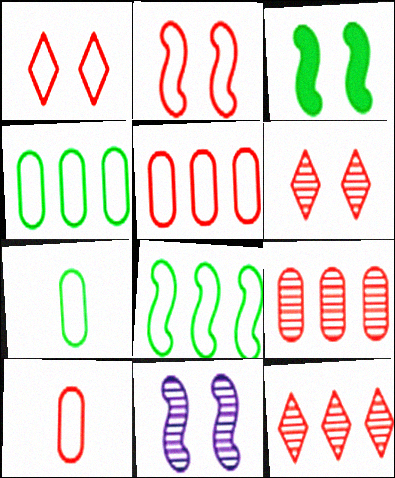[[2, 3, 11]]